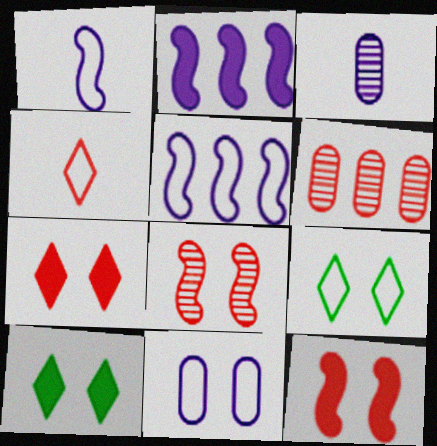[[1, 6, 10], 
[4, 6, 12], 
[8, 10, 11]]